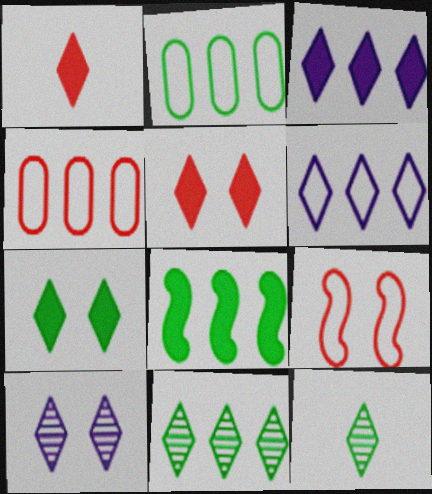[[1, 3, 7], 
[2, 8, 11], 
[5, 6, 12]]